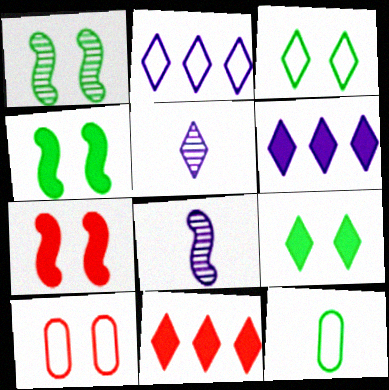[[3, 5, 11]]